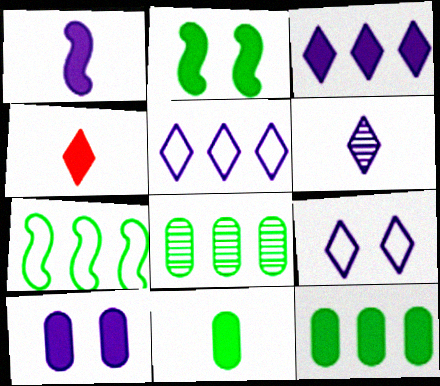[[1, 3, 10], 
[1, 4, 11], 
[3, 6, 9]]